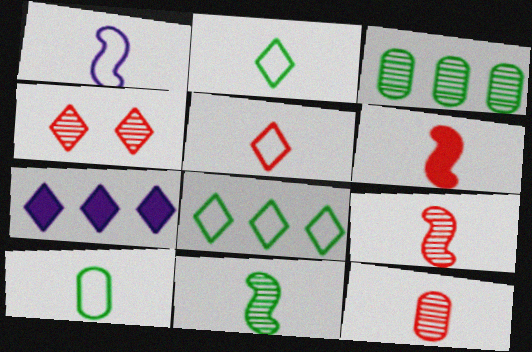[[1, 5, 10], 
[1, 6, 11], 
[2, 4, 7], 
[5, 6, 12]]